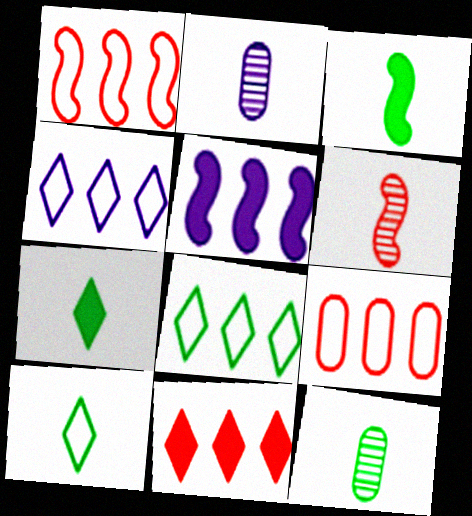[[3, 10, 12]]